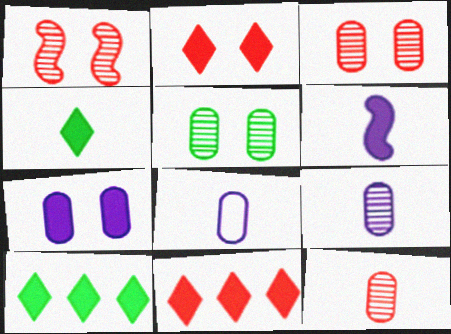[[1, 8, 10]]